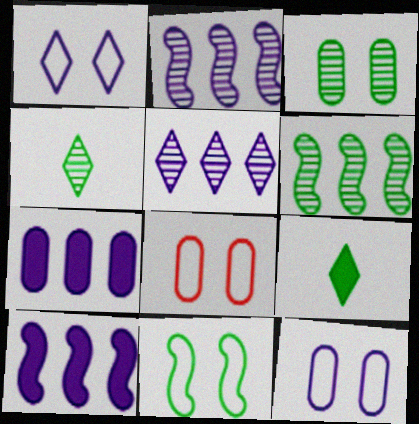[[1, 8, 11], 
[2, 8, 9], 
[3, 4, 6], 
[4, 8, 10]]